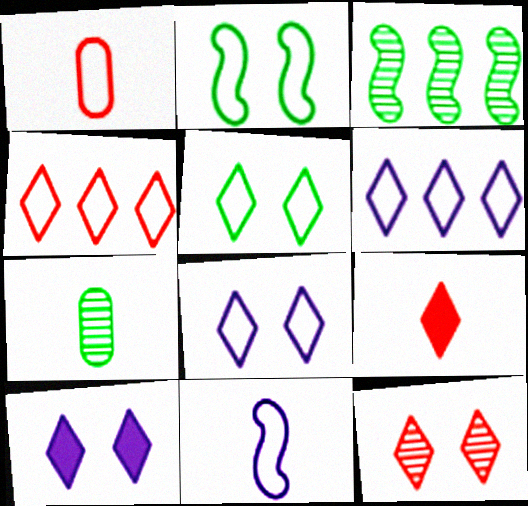[[1, 2, 6], 
[1, 3, 10], 
[4, 9, 12], 
[5, 10, 12], 
[7, 9, 11]]